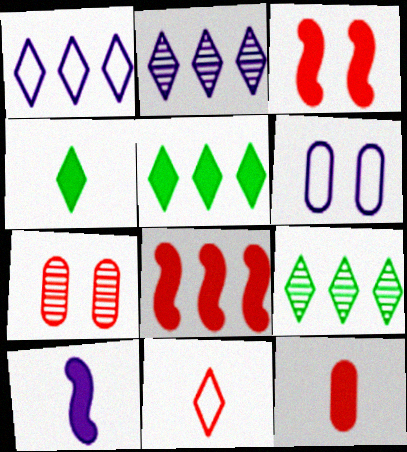[[2, 6, 10], 
[4, 10, 12], 
[7, 8, 11]]